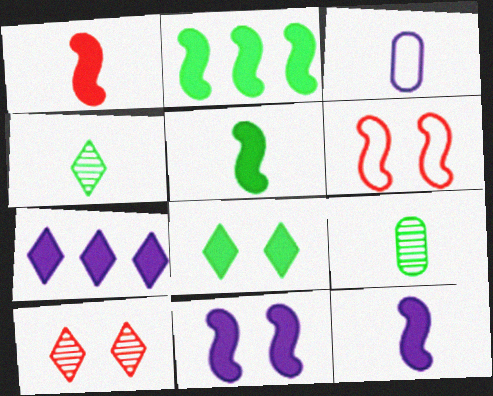[[1, 2, 11], 
[1, 3, 4], 
[1, 5, 12], 
[2, 3, 10], 
[6, 7, 9]]